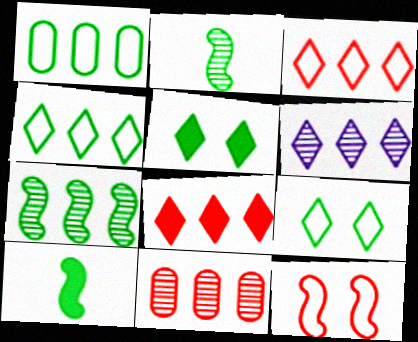[[1, 2, 5], 
[4, 6, 8], 
[6, 7, 11]]